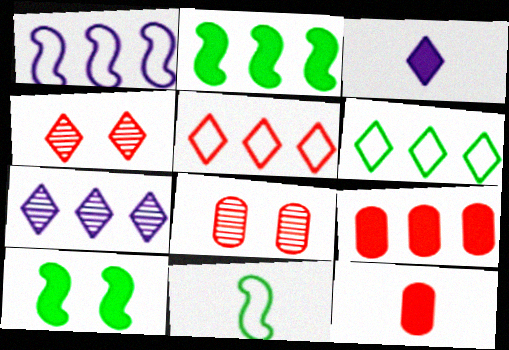[[3, 4, 6], 
[3, 9, 10]]